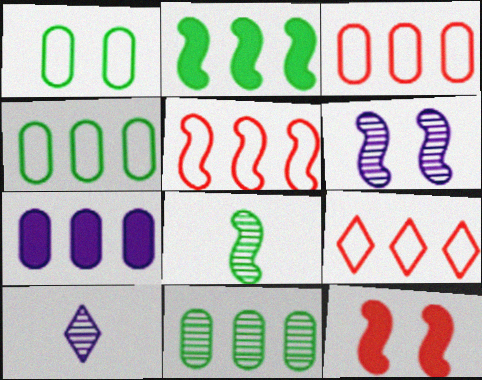[[3, 5, 9], 
[3, 7, 11], 
[4, 10, 12]]